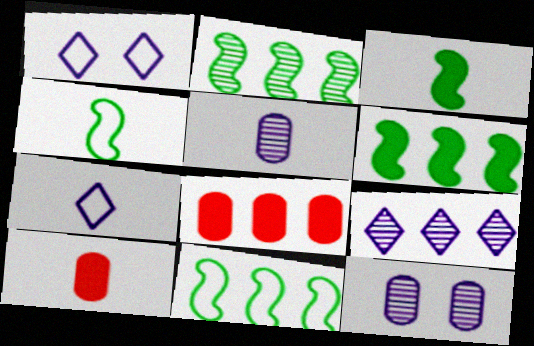[[1, 2, 10], 
[2, 6, 11], 
[8, 9, 11]]